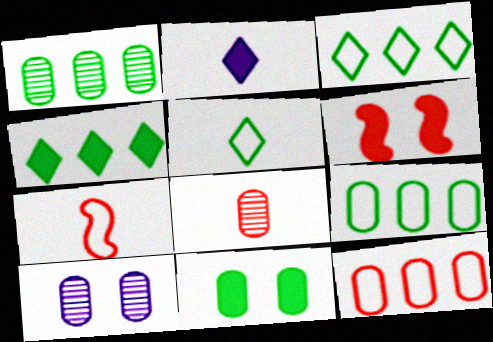[[1, 8, 10], 
[4, 7, 10]]